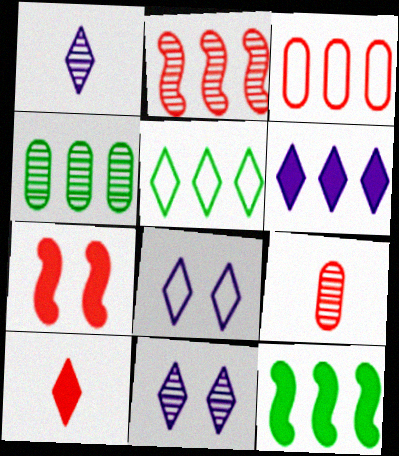[[1, 6, 8], 
[4, 5, 12], 
[5, 10, 11], 
[8, 9, 12]]